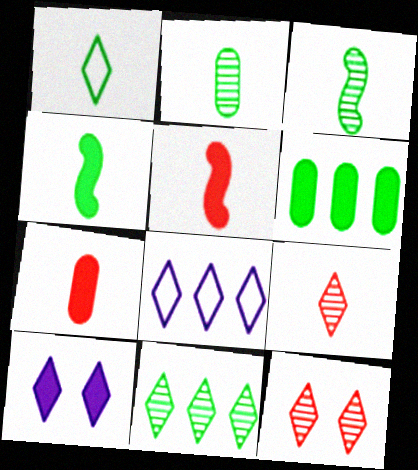[[1, 2, 4], 
[5, 6, 10]]